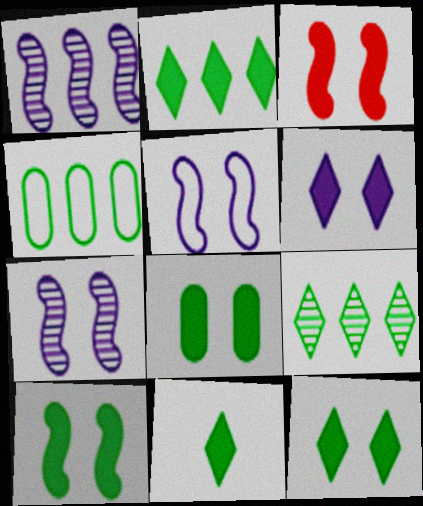[[2, 11, 12], 
[3, 6, 8], 
[8, 10, 12]]